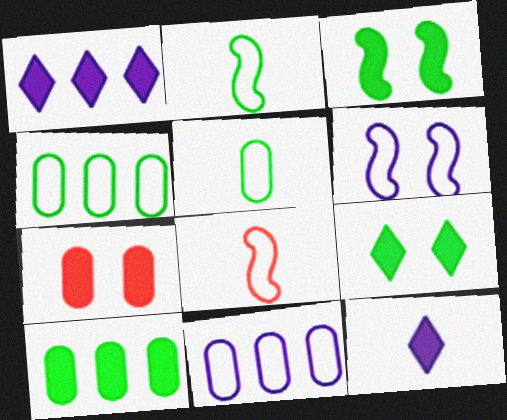[]